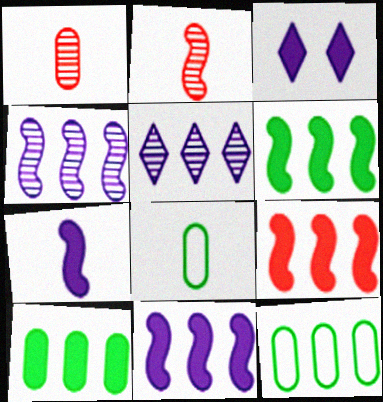[[2, 3, 12], 
[5, 9, 12], 
[6, 9, 11]]